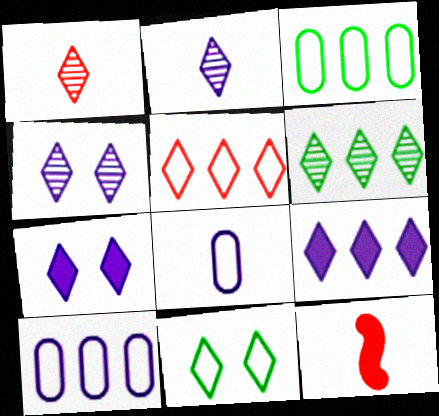[[1, 4, 6], 
[1, 9, 11], 
[3, 4, 12], 
[5, 6, 9]]